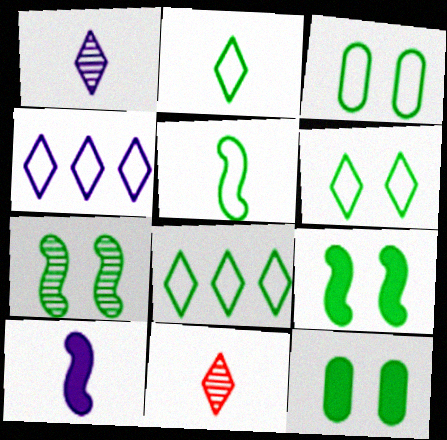[[2, 6, 8], 
[3, 5, 8], 
[6, 7, 12]]